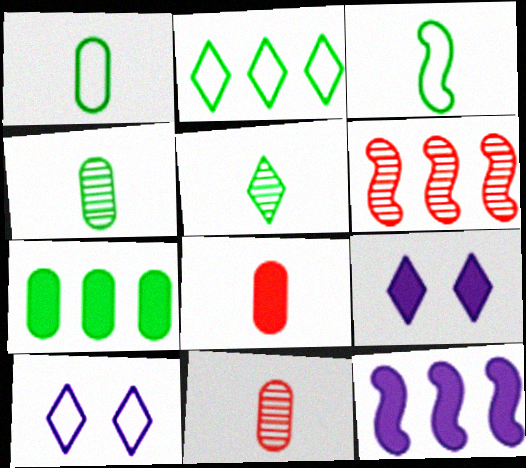[[1, 6, 9]]